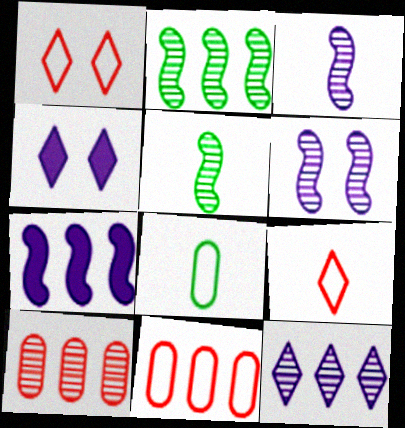[[2, 10, 12], 
[4, 5, 11]]